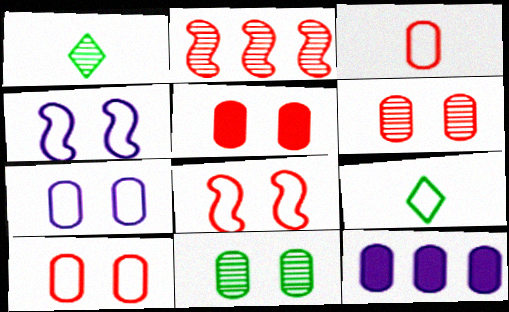[[1, 8, 12], 
[3, 11, 12], 
[5, 6, 10], 
[5, 7, 11]]